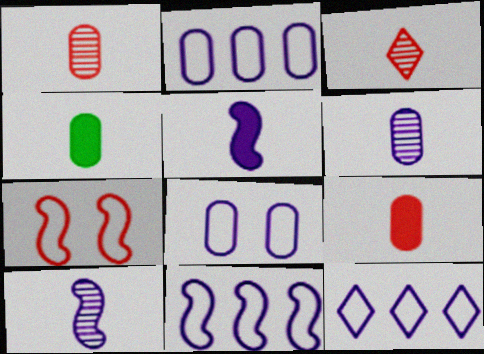[[2, 11, 12]]